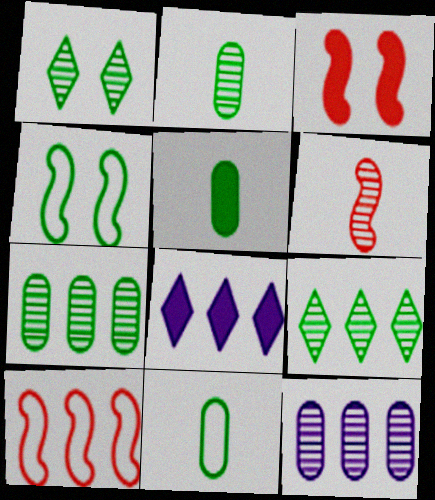[[1, 6, 12], 
[2, 5, 11], 
[3, 5, 8], 
[3, 6, 10], 
[4, 5, 9], 
[7, 8, 10]]